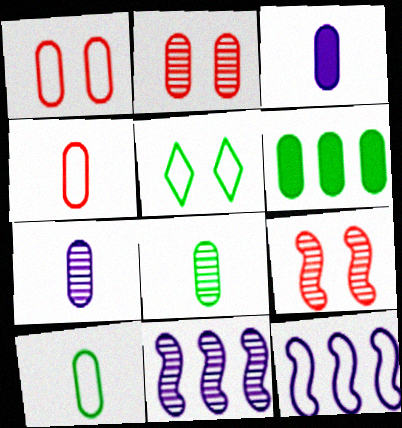[[1, 6, 7], 
[3, 4, 8], 
[4, 5, 12]]